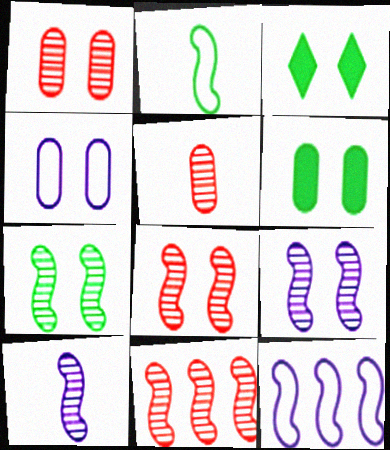[[1, 4, 6], 
[3, 4, 8], 
[3, 5, 12], 
[7, 8, 9], 
[7, 10, 11]]